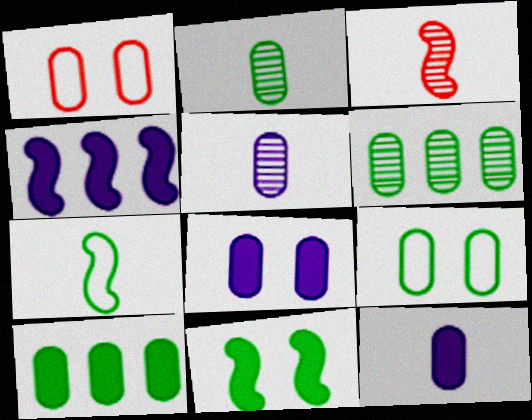[[1, 5, 10], 
[1, 6, 12], 
[2, 9, 10]]